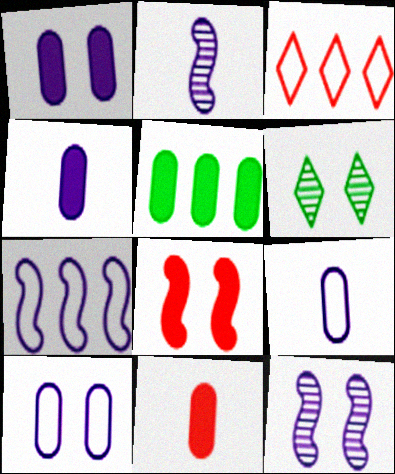[[1, 5, 11], 
[6, 7, 11], 
[6, 8, 10]]